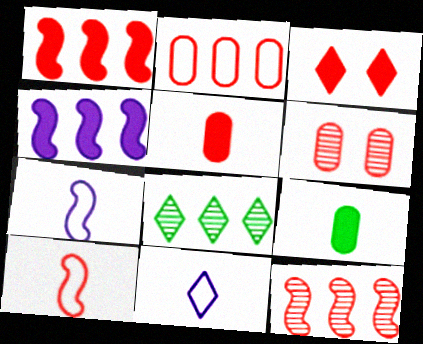[[1, 3, 5], 
[2, 4, 8], 
[2, 5, 6], 
[3, 4, 9], 
[3, 8, 11]]